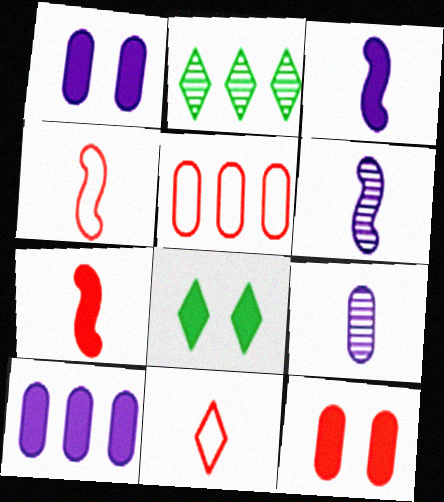[[1, 2, 4], 
[5, 6, 8], 
[7, 8, 10]]